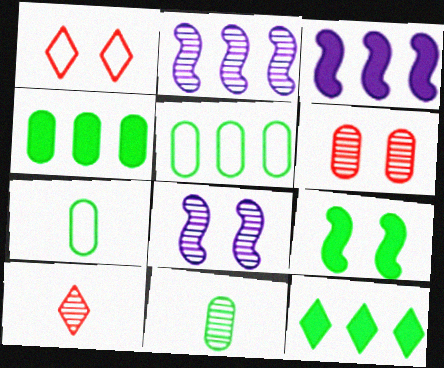[[1, 3, 11]]